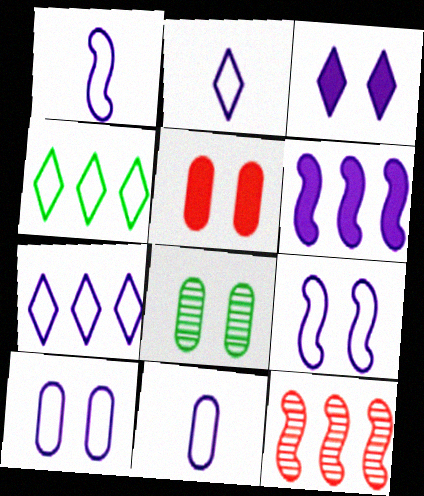[[1, 2, 11], 
[1, 7, 10], 
[5, 8, 10], 
[7, 9, 11]]